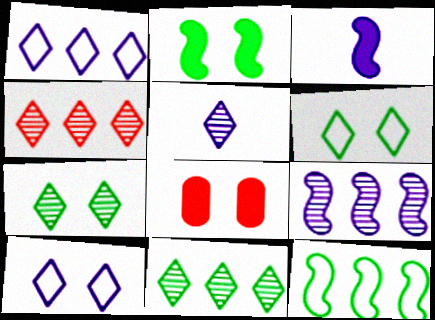[[4, 5, 7], 
[5, 8, 12]]